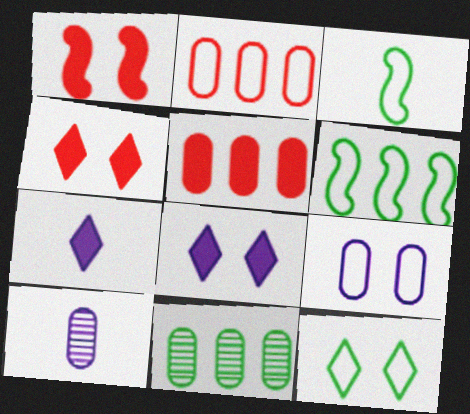[[4, 6, 10]]